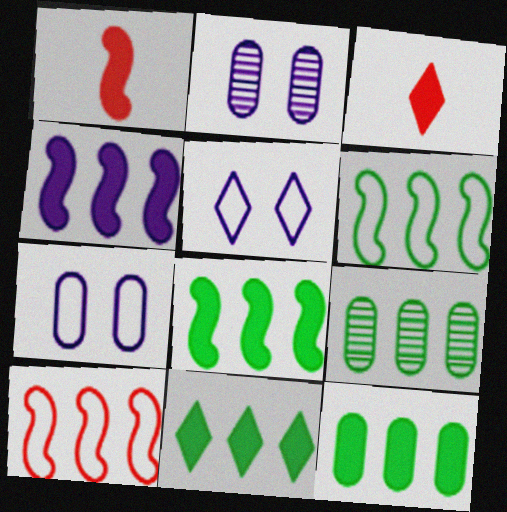[[1, 5, 9], 
[2, 3, 6], 
[6, 9, 11], 
[8, 11, 12]]